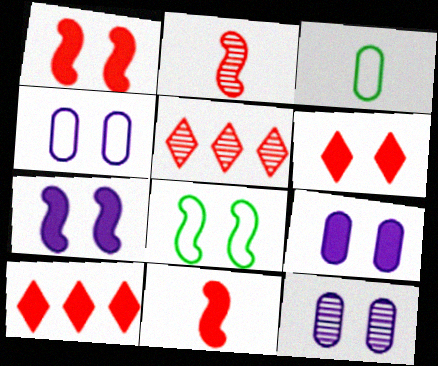[[3, 5, 7], 
[4, 9, 12], 
[6, 8, 12]]